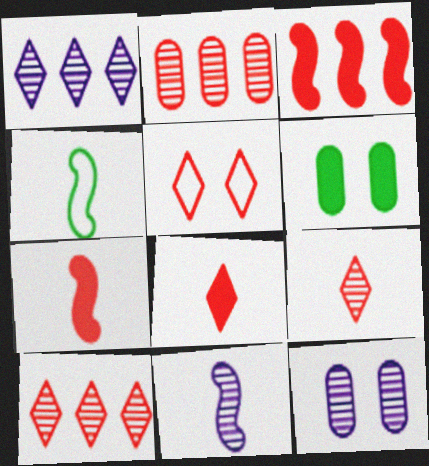[[1, 11, 12], 
[2, 5, 7], 
[4, 7, 11], 
[5, 8, 10]]